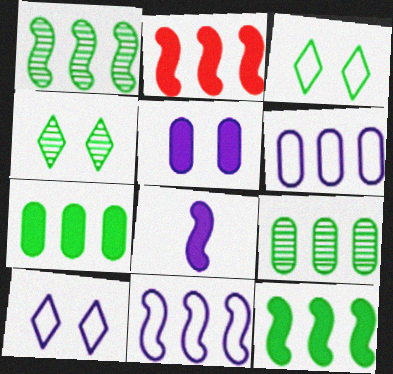[[1, 2, 11]]